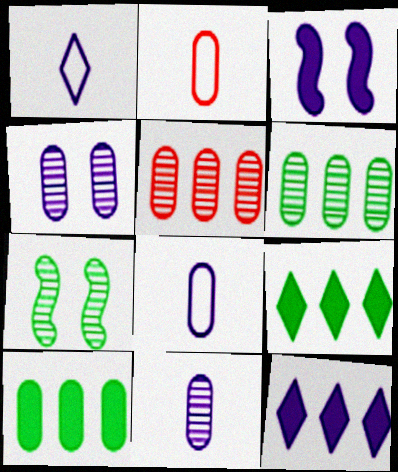[[2, 4, 10], 
[2, 7, 12]]